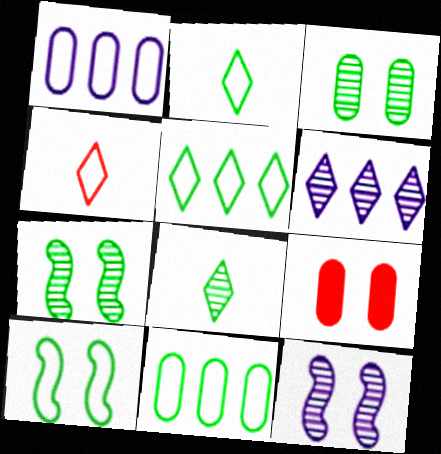[[1, 4, 10], 
[2, 10, 11]]